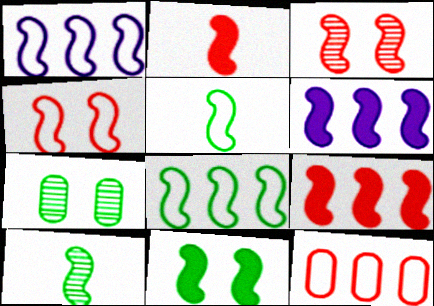[[1, 4, 5], 
[2, 6, 11], 
[3, 5, 6], 
[4, 6, 10], 
[8, 10, 11]]